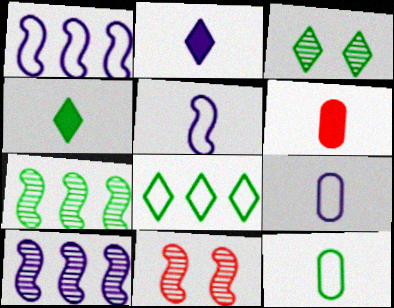[[1, 3, 6], 
[3, 4, 8]]